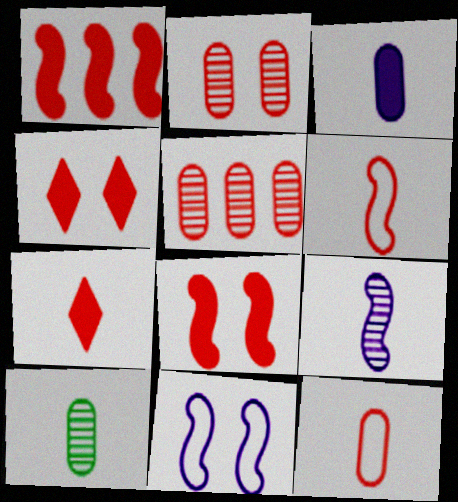[[3, 10, 12], 
[4, 5, 6]]